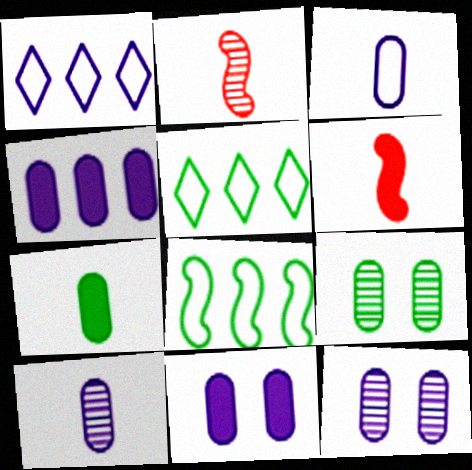[[1, 6, 9], 
[2, 5, 11], 
[3, 4, 12], 
[5, 6, 12]]